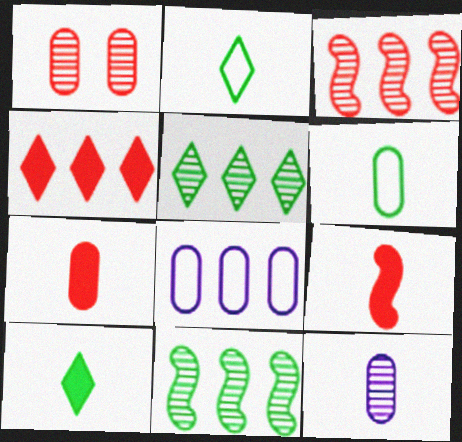[[2, 9, 12], 
[4, 8, 11], 
[6, 7, 12]]